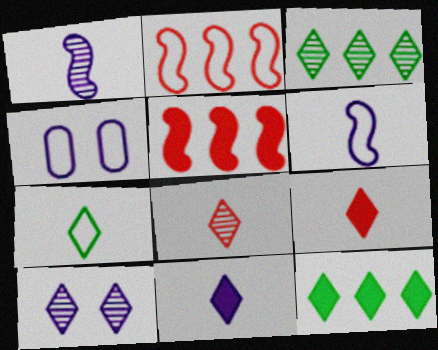[[2, 4, 7], 
[3, 8, 10], 
[7, 8, 11]]